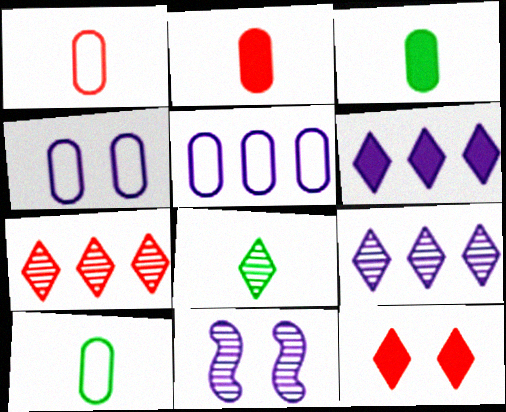[]